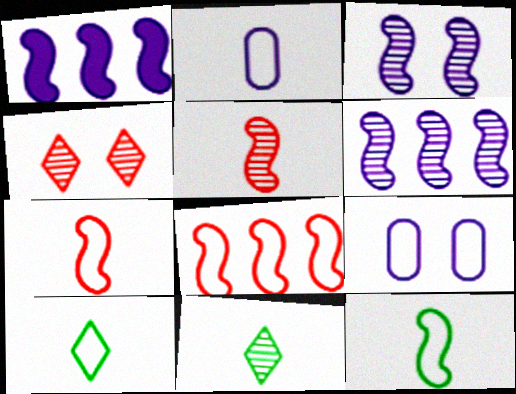[[2, 7, 10], 
[8, 9, 10]]